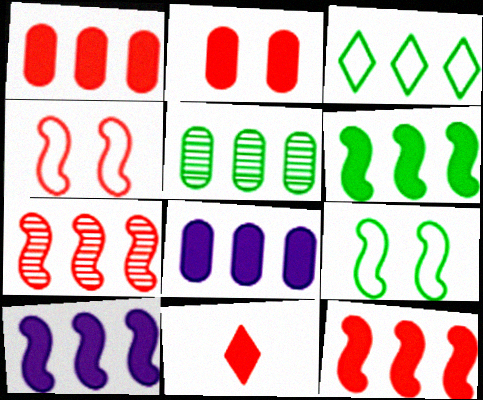[[2, 11, 12], 
[3, 5, 6], 
[3, 7, 8], 
[6, 10, 12]]